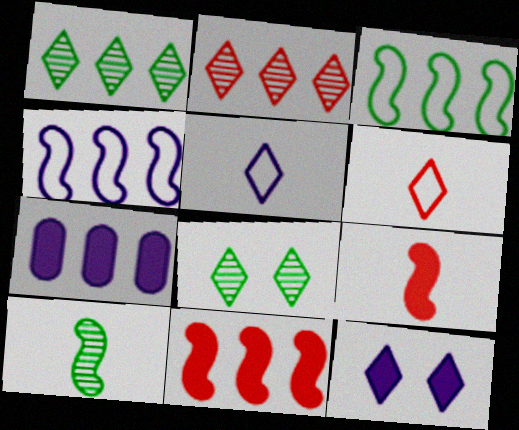[[1, 6, 12], 
[2, 3, 7]]